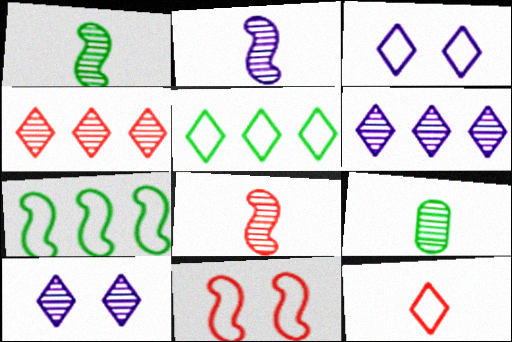[[1, 2, 8], 
[3, 5, 12]]